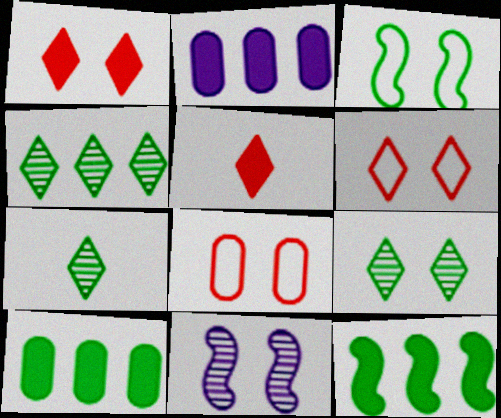[[3, 7, 10], 
[4, 7, 9]]